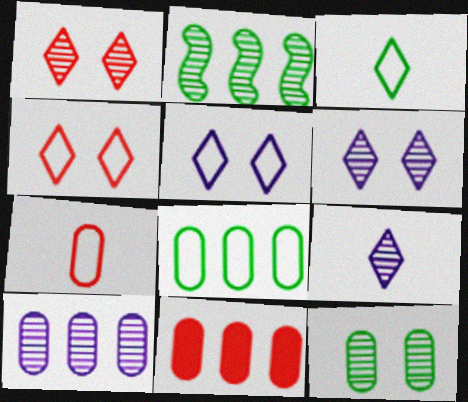[[8, 10, 11]]